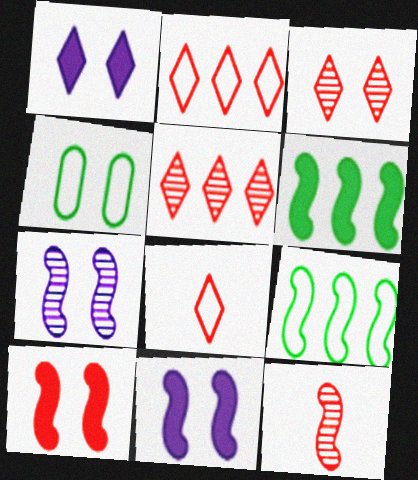[[3, 4, 11], 
[9, 11, 12]]